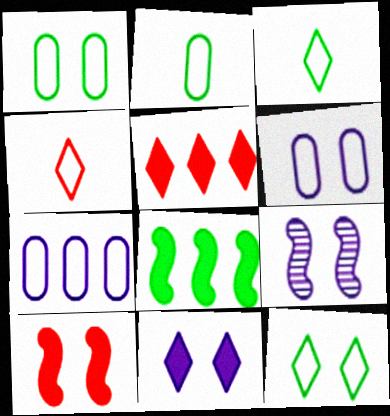[[2, 5, 9], 
[6, 9, 11]]